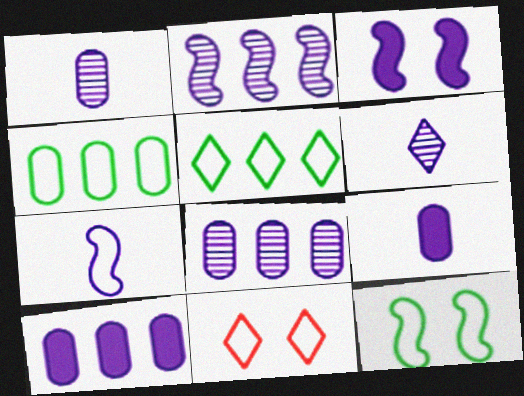[[2, 3, 7], 
[4, 7, 11], 
[6, 7, 9]]